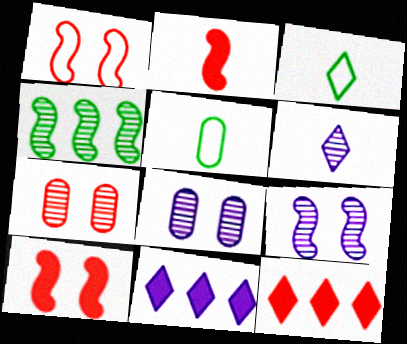[[2, 5, 6], 
[4, 6, 7], 
[5, 9, 12]]